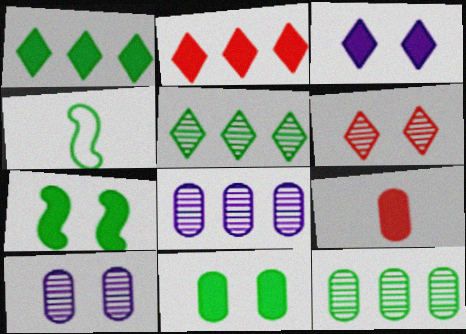[[2, 4, 10], 
[4, 5, 11]]